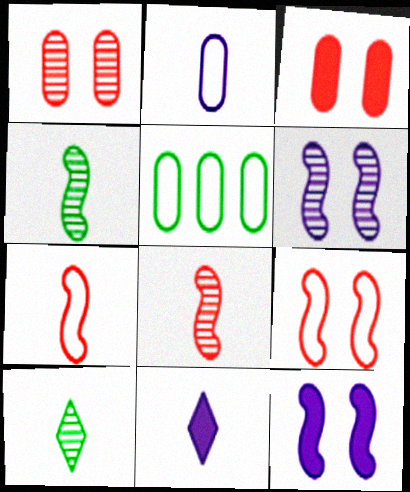[]